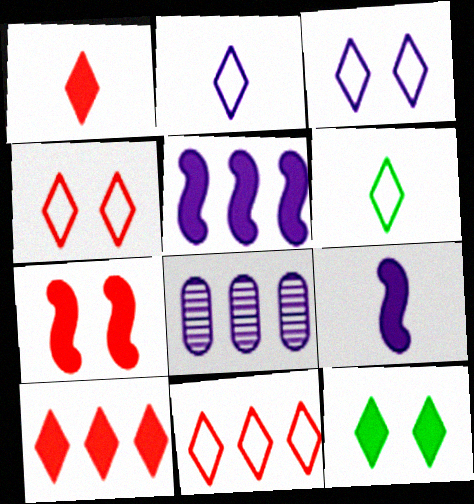[[3, 6, 11], 
[3, 8, 9], 
[6, 7, 8]]